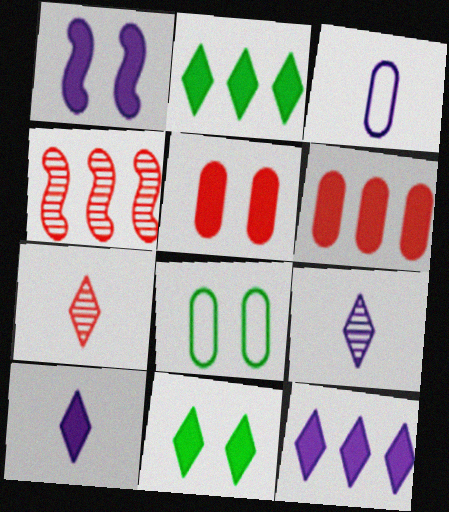[[1, 5, 11], 
[3, 4, 11], 
[4, 8, 10]]